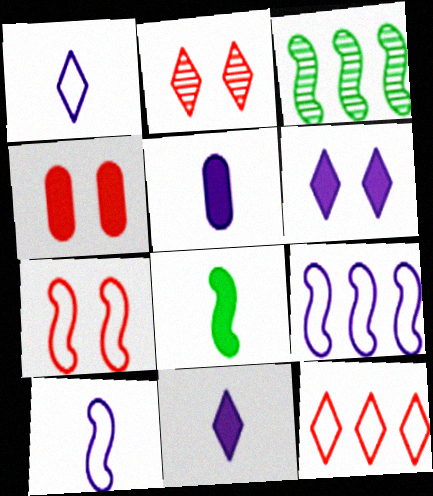[[1, 3, 4], 
[2, 4, 7]]